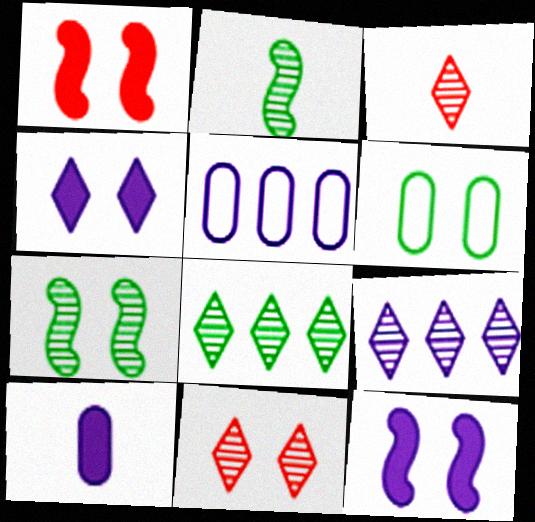[[6, 11, 12]]